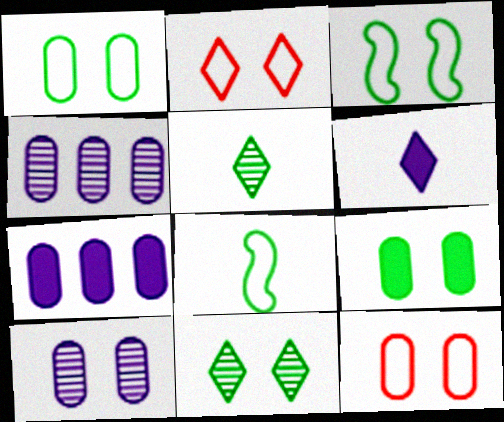[[3, 9, 11], 
[9, 10, 12]]